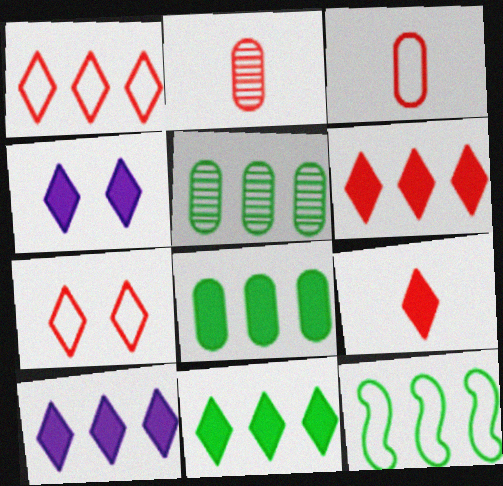[[2, 4, 12], 
[4, 9, 11], 
[5, 11, 12], 
[6, 10, 11]]